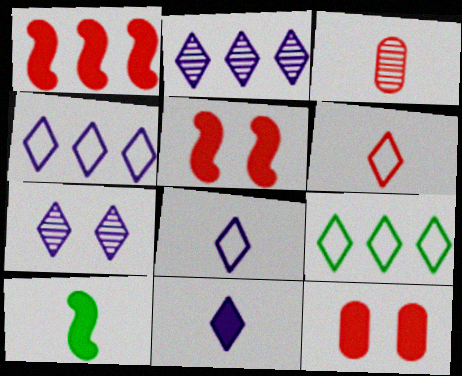[[3, 8, 10], 
[4, 7, 11]]